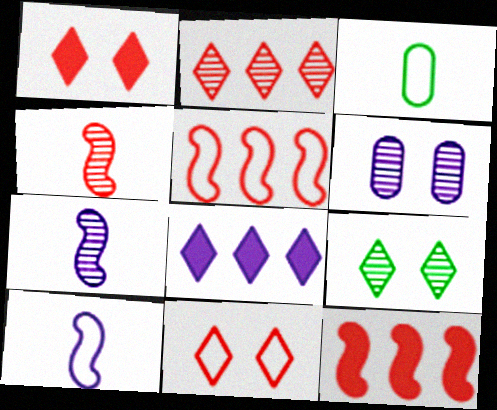[[6, 8, 10]]